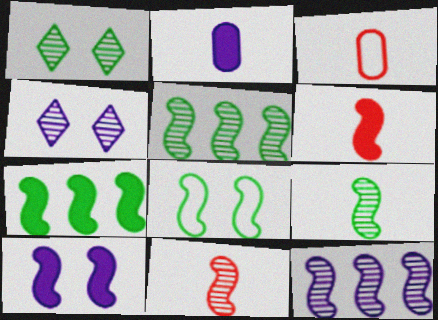[[3, 4, 7], 
[6, 7, 10], 
[6, 8, 12], 
[7, 8, 9]]